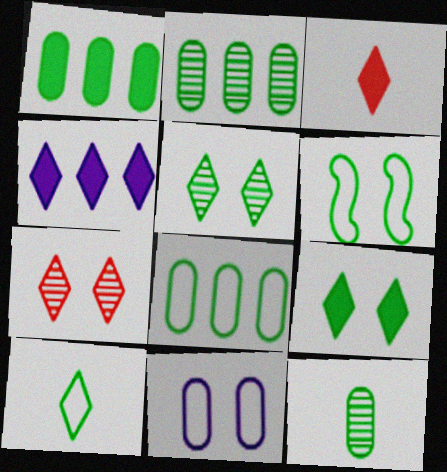[[1, 2, 8], 
[3, 4, 9], 
[4, 7, 10], 
[6, 8, 10]]